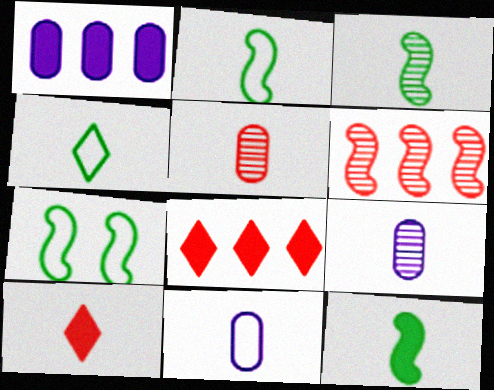[[2, 3, 12], 
[2, 9, 10], 
[3, 10, 11], 
[7, 8, 9]]